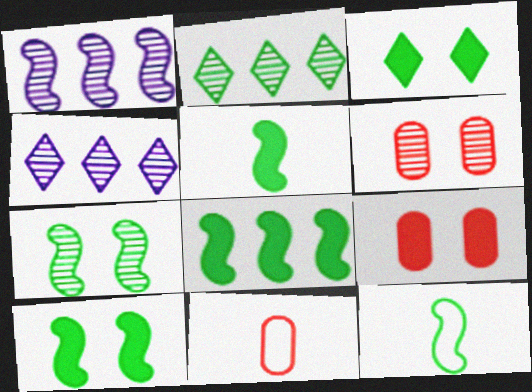[[1, 3, 11], 
[4, 9, 12], 
[4, 10, 11], 
[5, 8, 10], 
[7, 8, 12]]